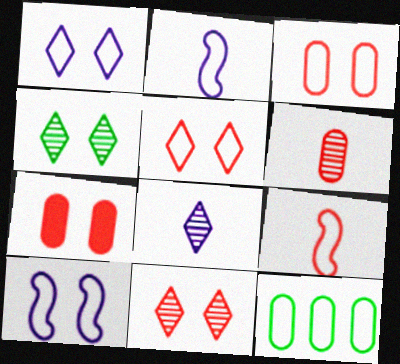[[1, 9, 12], 
[2, 5, 12], 
[4, 7, 10]]